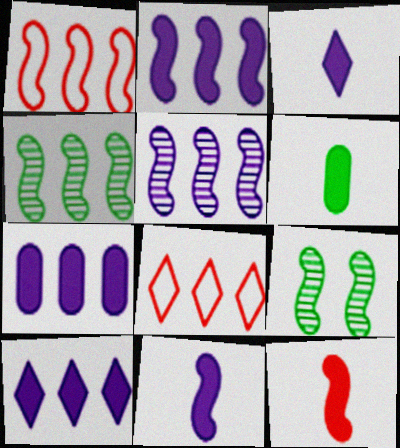[[1, 2, 4], 
[1, 9, 11], 
[2, 7, 10], 
[3, 6, 12], 
[4, 7, 8]]